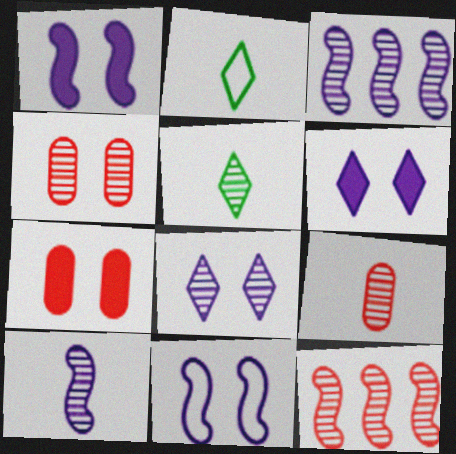[[2, 3, 7], 
[3, 4, 5], 
[5, 9, 10]]